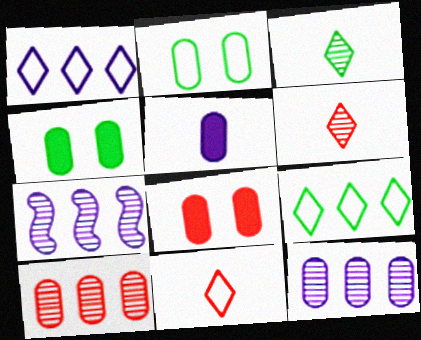[[2, 5, 10], 
[4, 7, 11]]